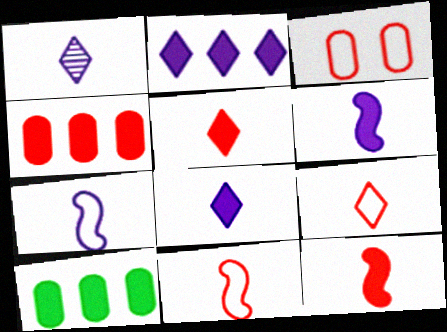[]